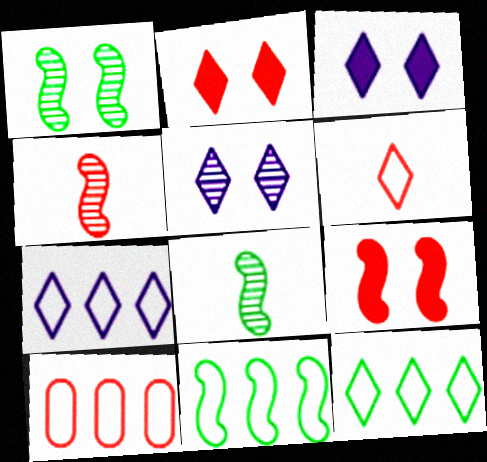[[2, 4, 10], 
[3, 8, 10], 
[7, 10, 11]]